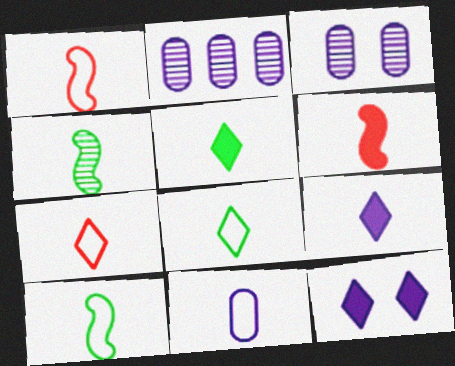[[1, 8, 11], 
[7, 10, 11]]